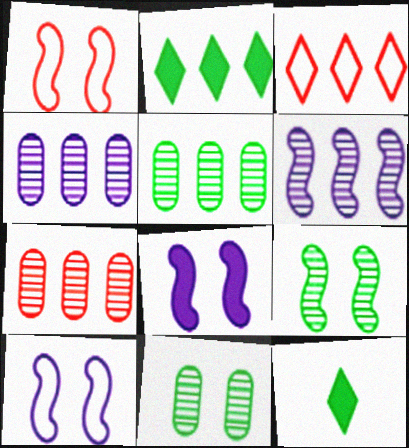[[1, 4, 12], 
[1, 8, 9], 
[4, 5, 7], 
[7, 10, 12]]